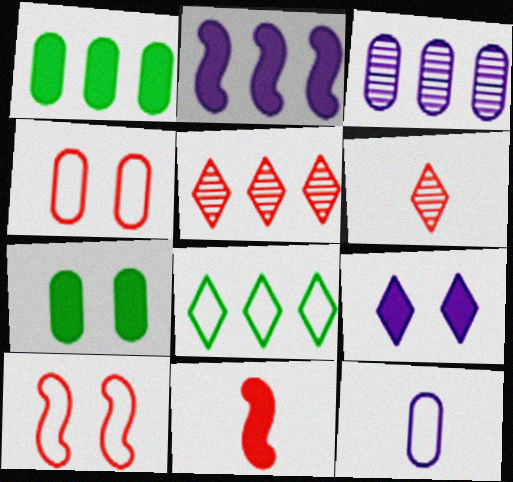[[1, 9, 11], 
[4, 5, 11], 
[6, 8, 9], 
[8, 10, 12]]